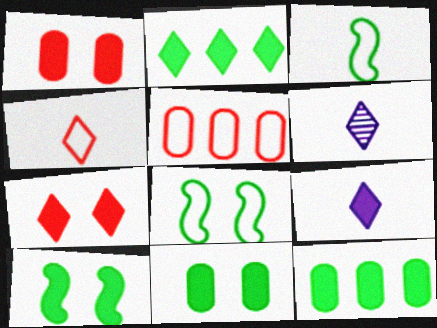[[2, 7, 9], 
[5, 6, 10]]